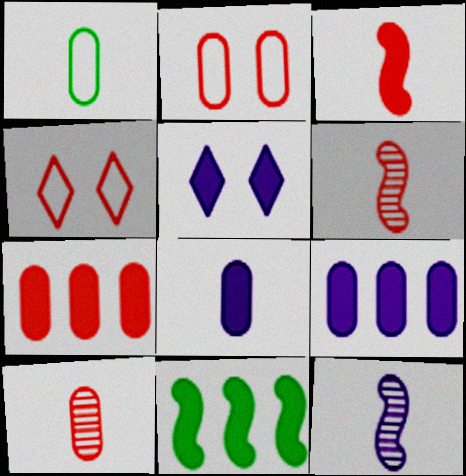[[1, 8, 10], 
[2, 7, 10], 
[4, 6, 7]]